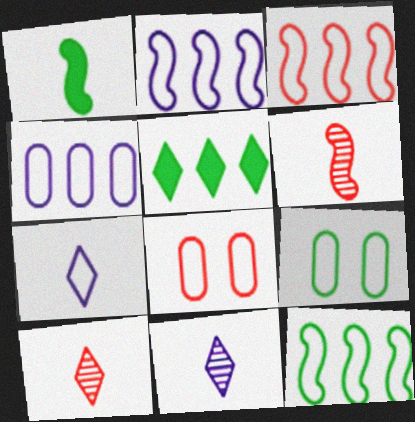[[2, 3, 12], 
[3, 7, 9], 
[7, 8, 12]]